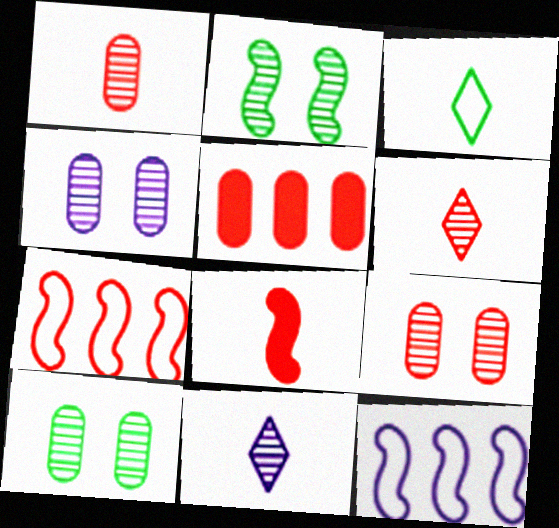[[2, 8, 12], 
[4, 9, 10]]